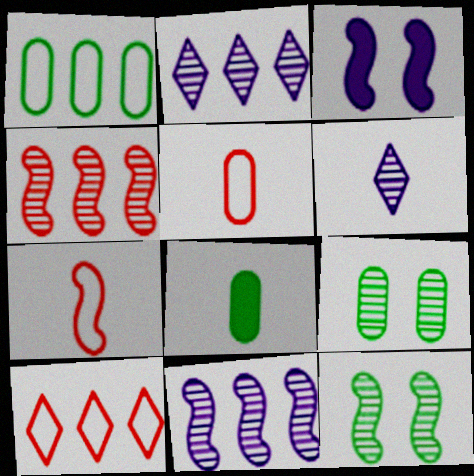[[1, 8, 9], 
[4, 6, 9], 
[6, 7, 8]]